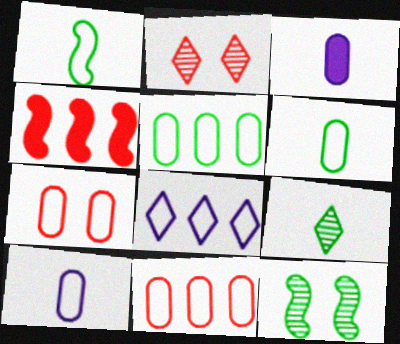[[1, 7, 8], 
[5, 7, 10]]